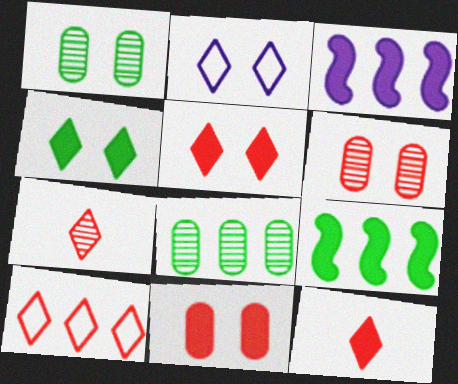[[3, 8, 10], 
[5, 7, 10]]